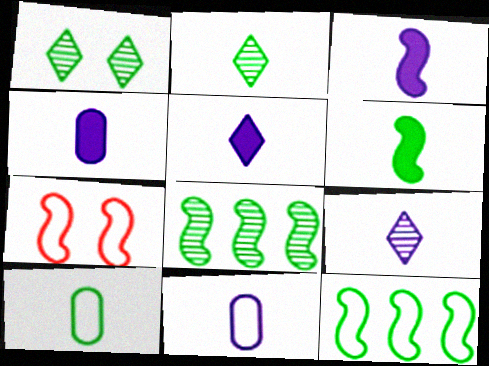[[2, 6, 10], 
[3, 4, 5], 
[3, 7, 8], 
[3, 9, 11]]